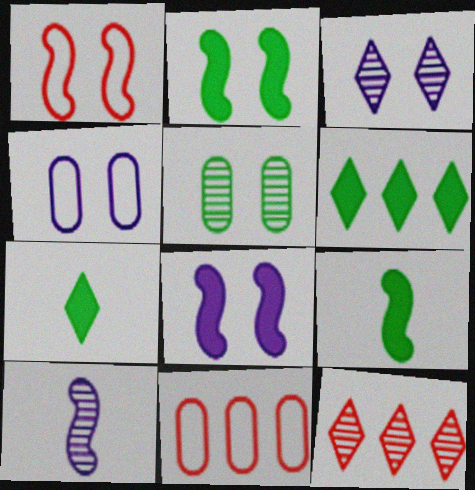[[3, 4, 8], 
[3, 9, 11], 
[4, 9, 12], 
[5, 10, 12]]